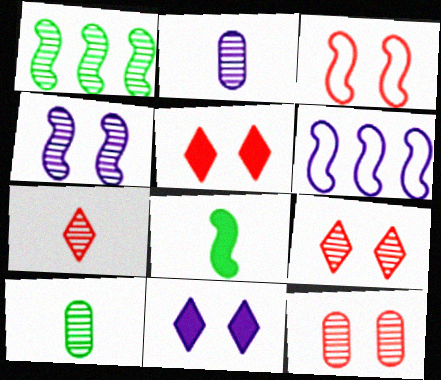[[1, 2, 9], 
[2, 6, 11], 
[3, 5, 12], 
[5, 6, 10]]